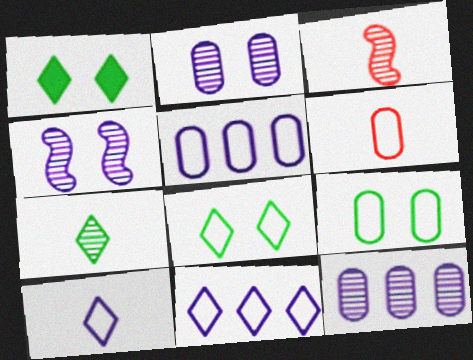[[1, 3, 5], 
[5, 6, 9]]